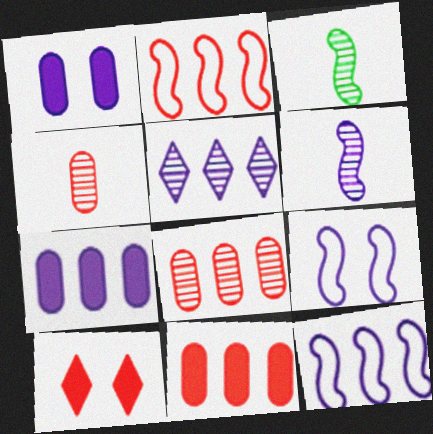[[2, 4, 10], 
[5, 7, 12]]